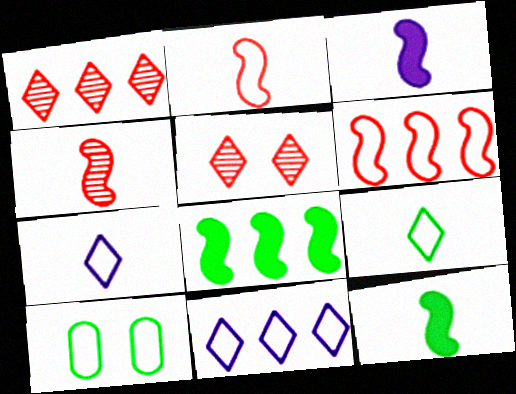[[1, 3, 10], 
[2, 10, 11], 
[6, 7, 10]]